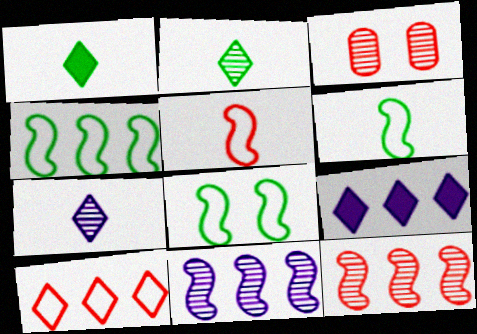[[2, 3, 11], 
[3, 6, 9], 
[4, 6, 8]]